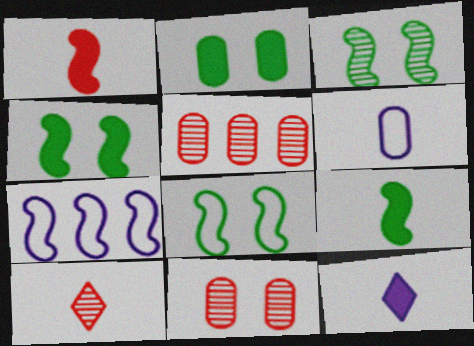[[1, 3, 7], 
[2, 5, 6], 
[2, 7, 10], 
[3, 4, 8], 
[5, 8, 12], 
[6, 9, 10]]